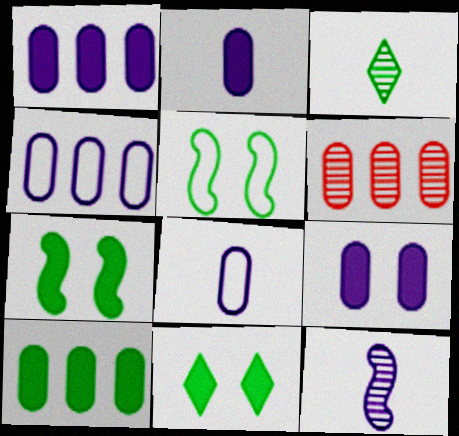[[1, 2, 9], 
[3, 5, 10], 
[4, 6, 10]]